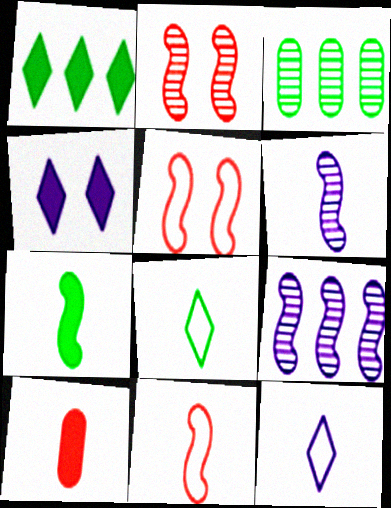[[3, 4, 11], 
[5, 7, 9], 
[6, 7, 11], 
[6, 8, 10]]